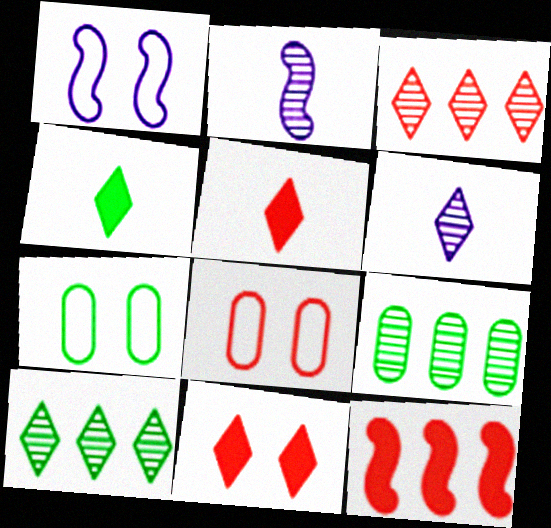[[1, 5, 9], 
[6, 7, 12]]